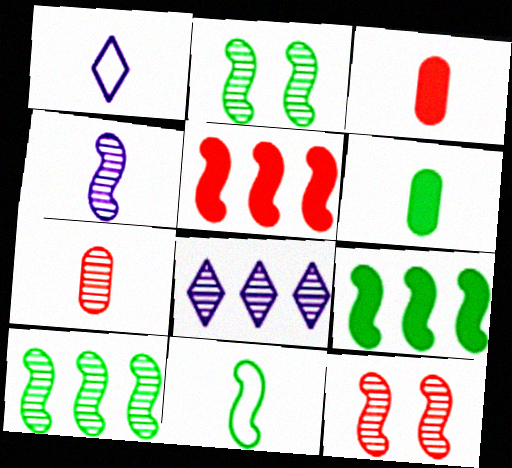[[2, 7, 8], 
[2, 9, 11], 
[4, 10, 12]]